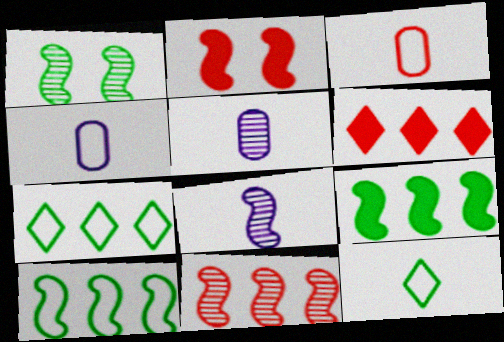[[1, 4, 6], 
[1, 8, 11], 
[2, 5, 7], 
[2, 8, 10]]